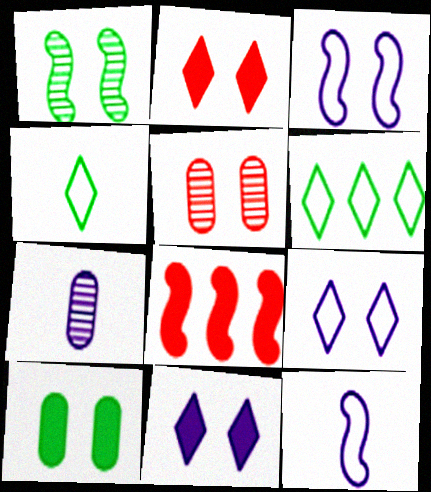[[1, 8, 12]]